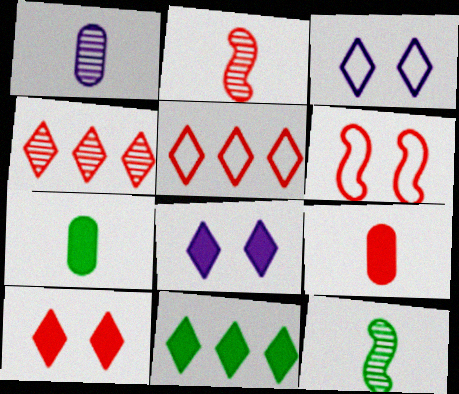[[1, 6, 11], 
[4, 6, 9]]